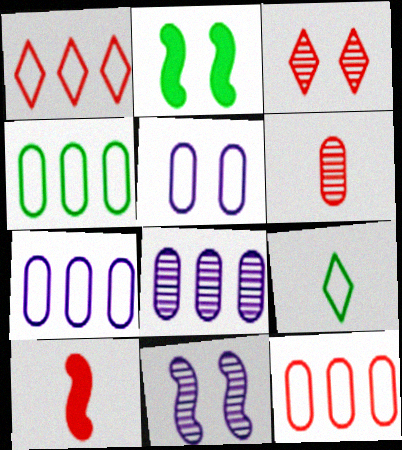[[2, 3, 5], 
[3, 10, 12], 
[4, 7, 12]]